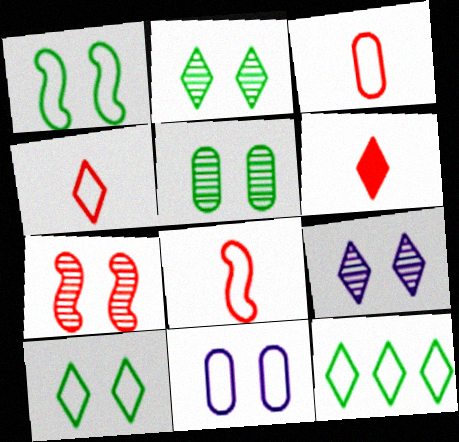[[3, 4, 8], 
[5, 7, 9], 
[6, 9, 12], 
[8, 11, 12]]